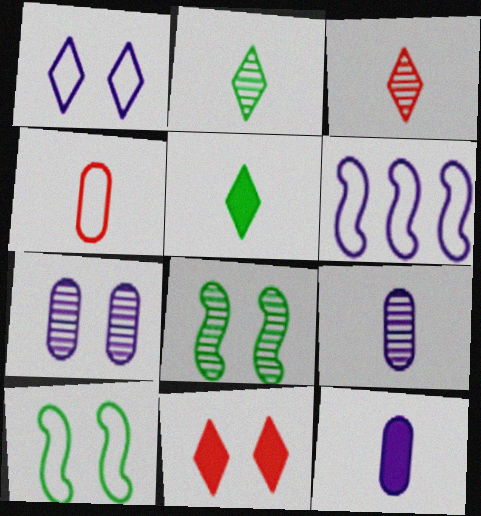[[7, 10, 11]]